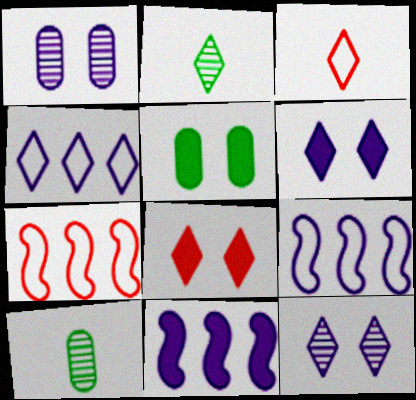[[2, 4, 8], 
[6, 7, 10], 
[8, 9, 10]]